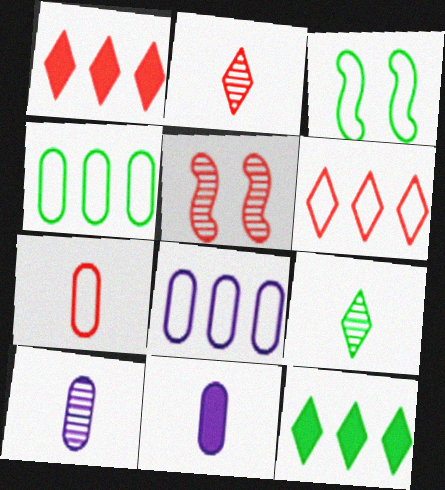[[1, 3, 10], 
[1, 5, 7]]